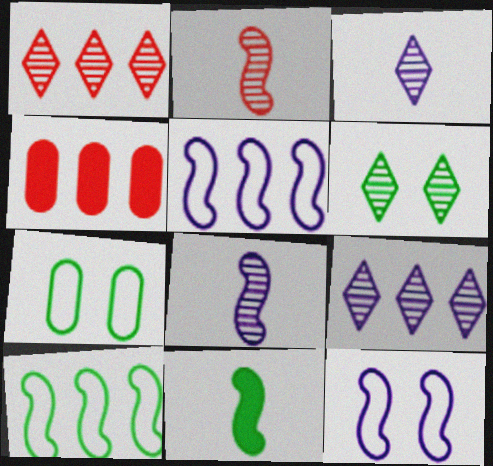[[1, 3, 6], 
[4, 9, 10]]